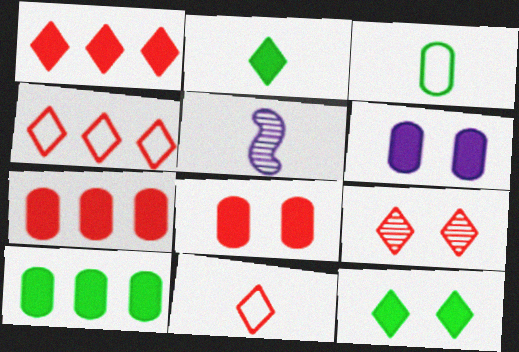[[1, 9, 11]]